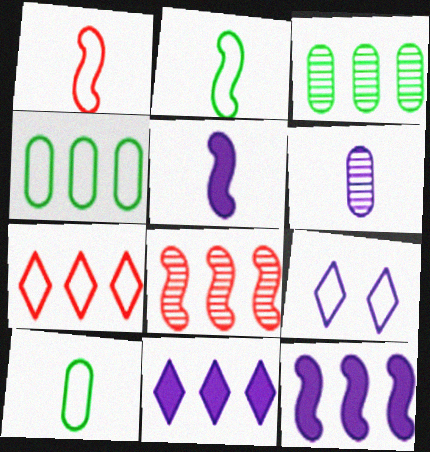[[1, 4, 9], 
[3, 7, 12], 
[4, 8, 11], 
[6, 9, 12]]